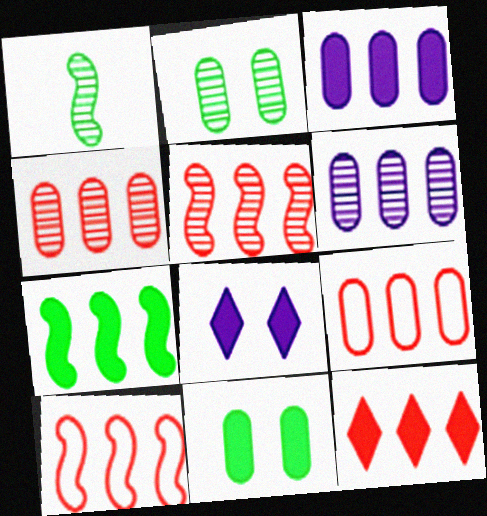[[1, 8, 9], 
[3, 7, 12], 
[4, 10, 12], 
[5, 9, 12]]